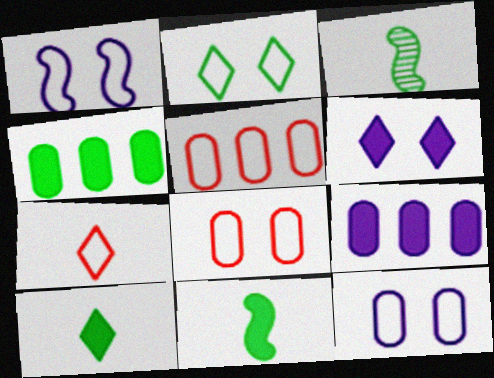[[1, 2, 8], 
[2, 3, 4], 
[3, 5, 6]]